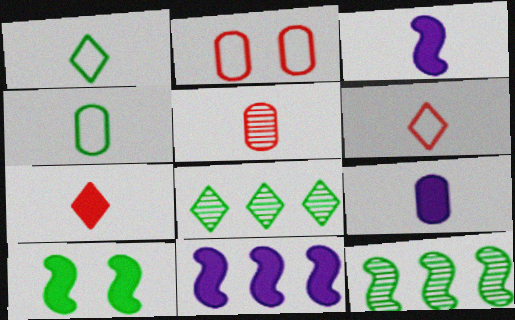[[1, 3, 5], 
[2, 3, 8], 
[4, 5, 9], 
[4, 8, 10]]